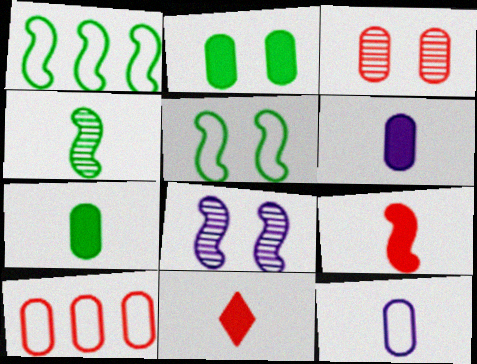[[1, 8, 9], 
[4, 11, 12]]